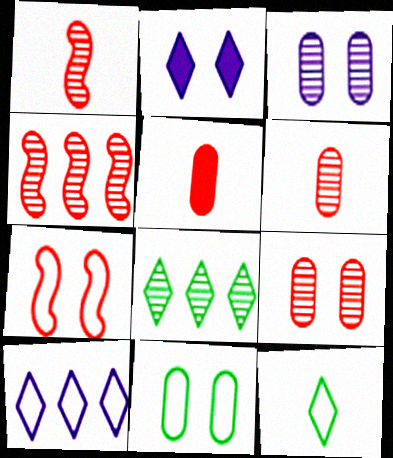[[1, 3, 8]]